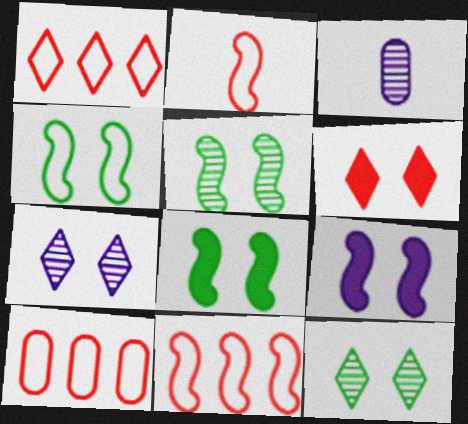[[1, 3, 8], 
[1, 10, 11], 
[4, 5, 8]]